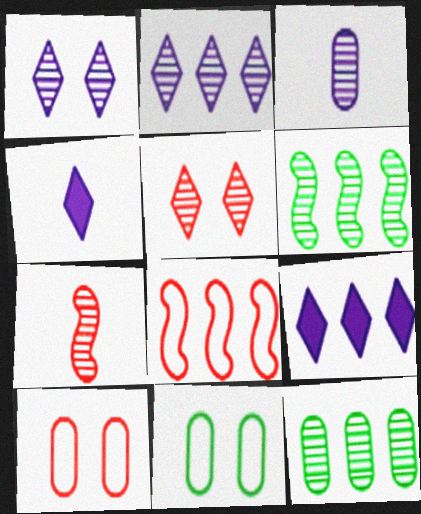[[1, 7, 12], 
[3, 5, 6], 
[4, 6, 10], 
[7, 9, 11], 
[8, 9, 12]]